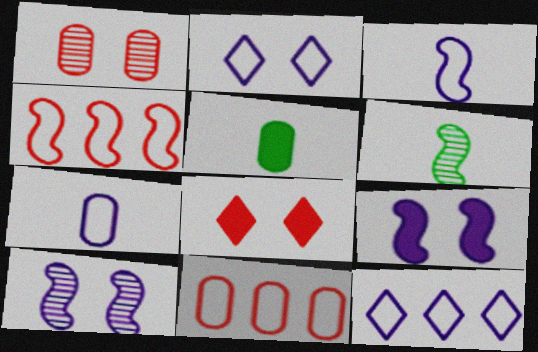[[4, 6, 9]]